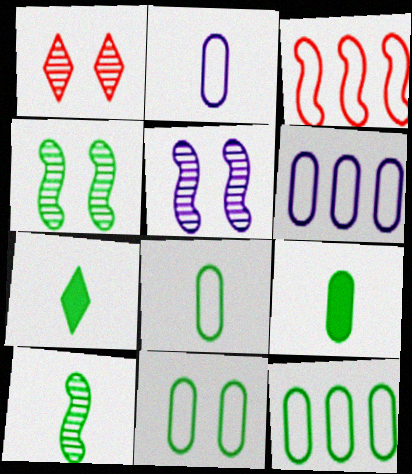[[4, 7, 12], 
[7, 8, 10], 
[8, 11, 12]]